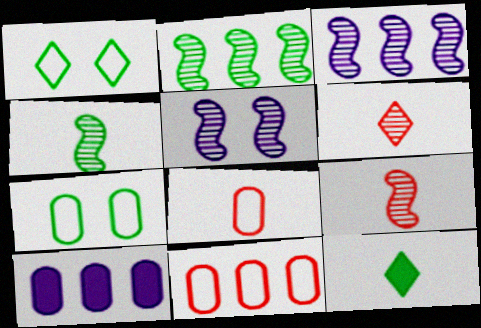[[1, 9, 10], 
[2, 5, 9], 
[2, 7, 12], 
[5, 11, 12]]